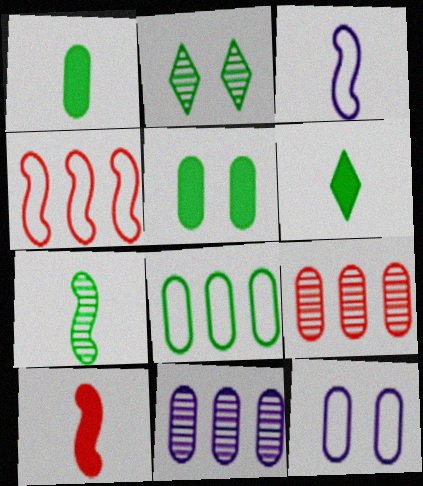[[1, 9, 12], 
[3, 7, 10]]